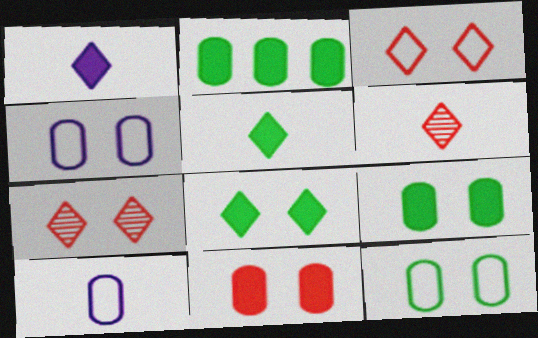[]